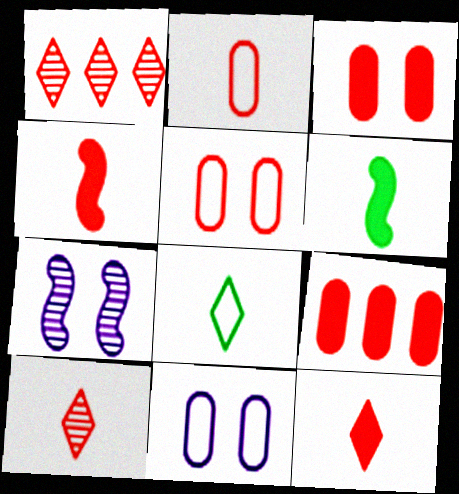[[1, 4, 5], 
[1, 6, 11], 
[2, 4, 10], 
[7, 8, 9]]